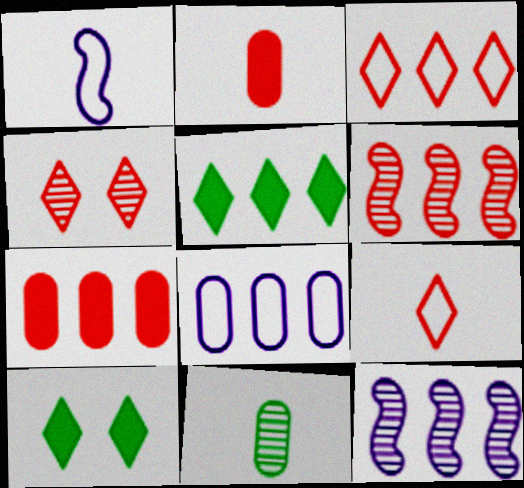[[3, 6, 7], 
[4, 11, 12], 
[5, 6, 8]]